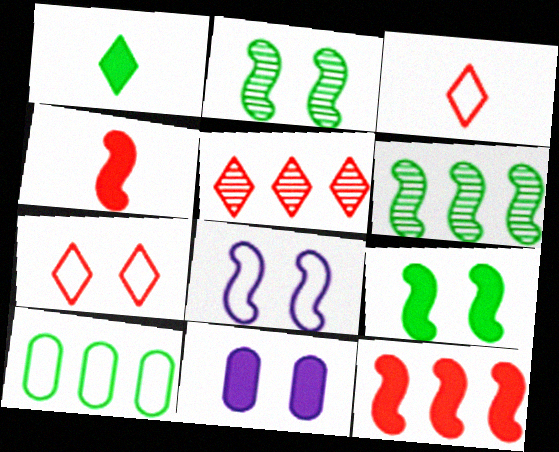[[1, 2, 10], 
[1, 11, 12], 
[2, 7, 11], 
[3, 6, 11], 
[3, 8, 10], 
[4, 6, 8]]